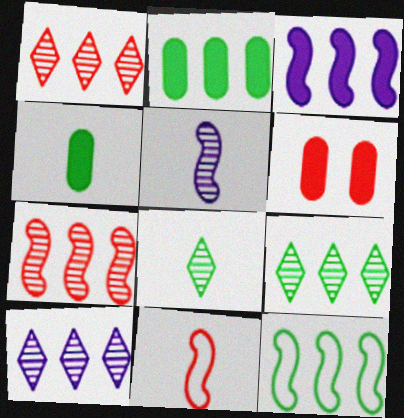[[1, 6, 11], 
[1, 9, 10], 
[2, 9, 12], 
[3, 7, 12]]